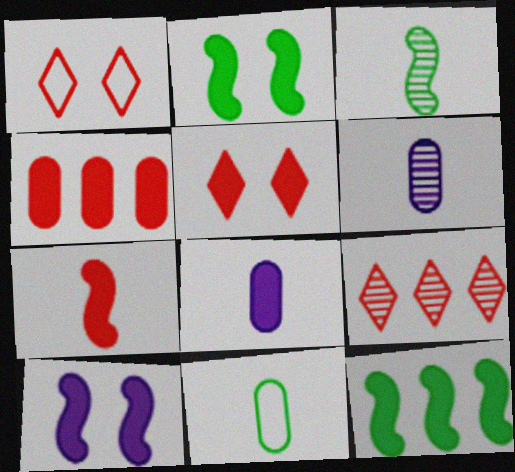[[1, 6, 12], 
[4, 5, 7], 
[5, 8, 12], 
[7, 10, 12], 
[9, 10, 11]]